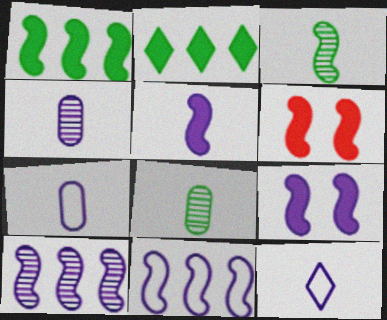[[1, 5, 6], 
[3, 6, 11], 
[4, 5, 12]]